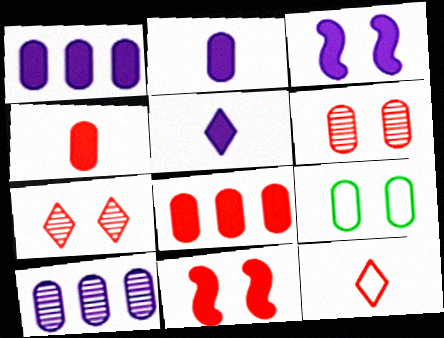[[1, 3, 5], 
[3, 7, 9], 
[4, 9, 10]]